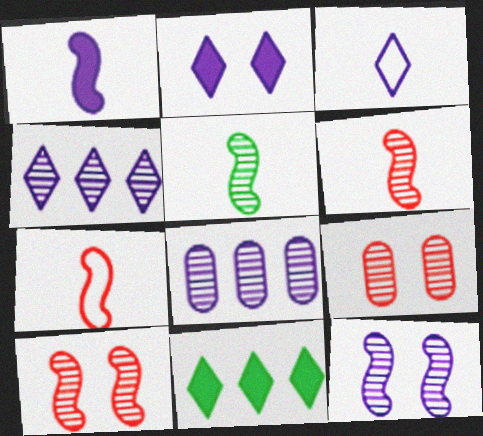[[1, 5, 7], 
[2, 3, 4], 
[4, 5, 9]]